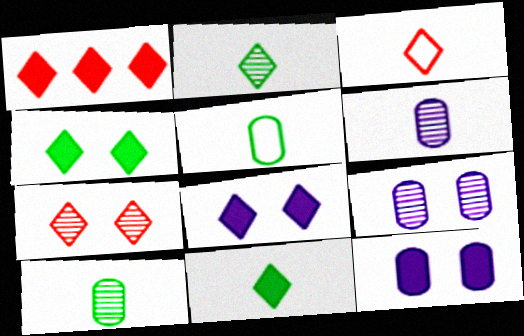[[1, 3, 7], 
[1, 8, 11]]